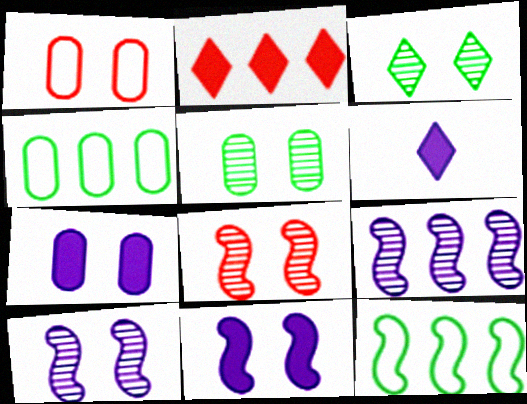[[1, 3, 11], 
[1, 5, 7], 
[2, 4, 9], 
[4, 6, 8]]